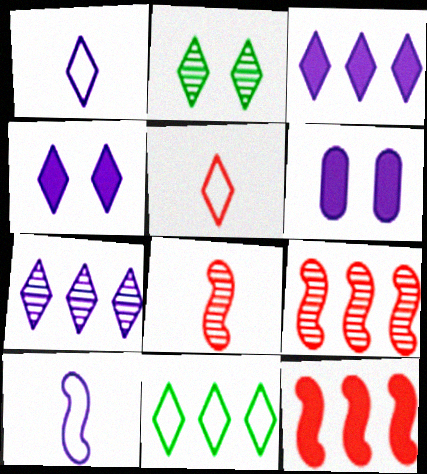[[1, 4, 7], 
[2, 3, 5], 
[6, 7, 10], 
[6, 8, 11]]